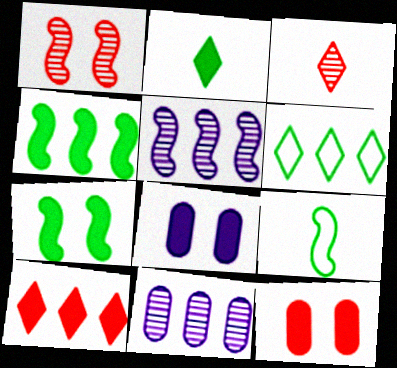[]